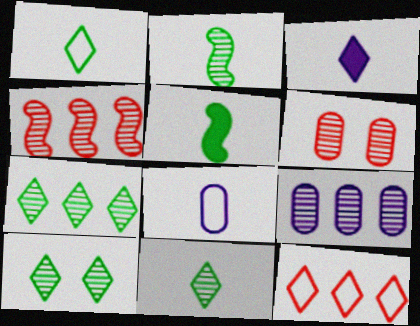[[3, 10, 12], 
[4, 7, 9], 
[7, 10, 11]]